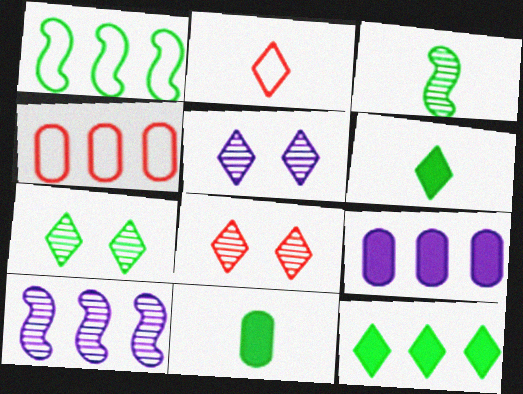[[1, 7, 11], 
[2, 5, 12], 
[4, 10, 12], 
[5, 7, 8]]